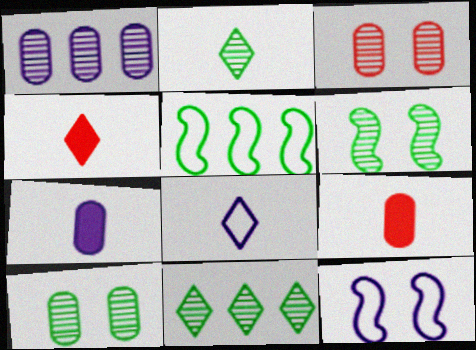[[2, 4, 8], 
[9, 11, 12]]